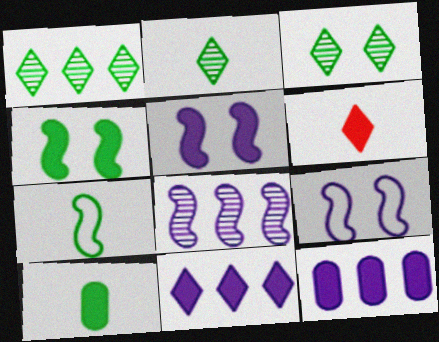[[1, 2, 3], 
[2, 7, 10], 
[4, 6, 12]]